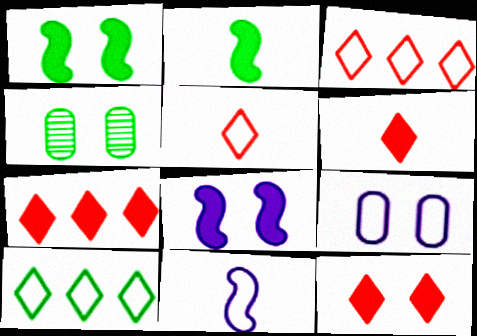[[2, 4, 10], 
[4, 7, 11], 
[6, 7, 12]]